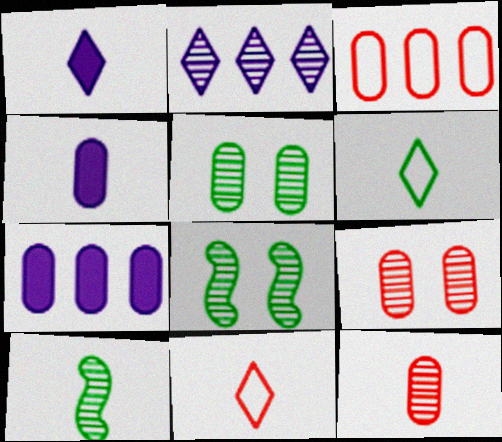[[1, 3, 8], 
[2, 8, 12], 
[2, 9, 10], 
[3, 4, 5], 
[4, 10, 11], 
[7, 8, 11]]